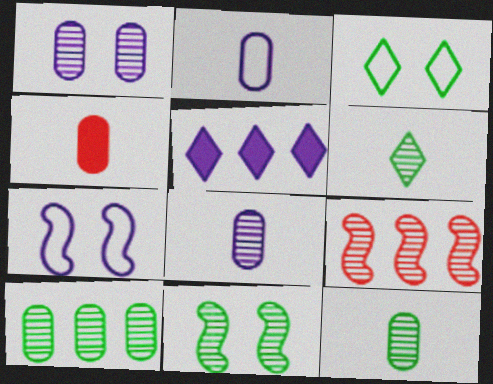[[1, 6, 9], 
[2, 4, 12], 
[5, 7, 8], 
[6, 10, 11]]